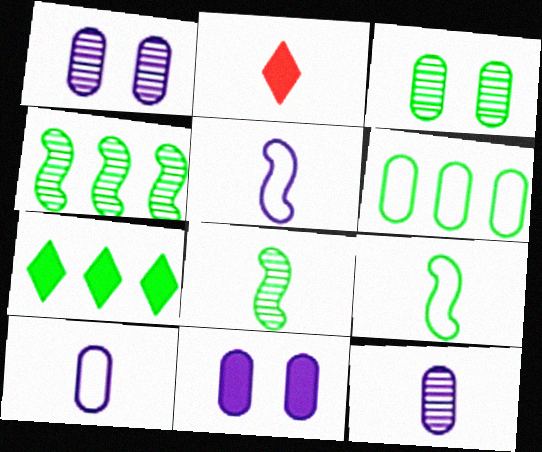[[2, 8, 10], 
[2, 9, 12], 
[3, 7, 9], 
[4, 6, 7]]